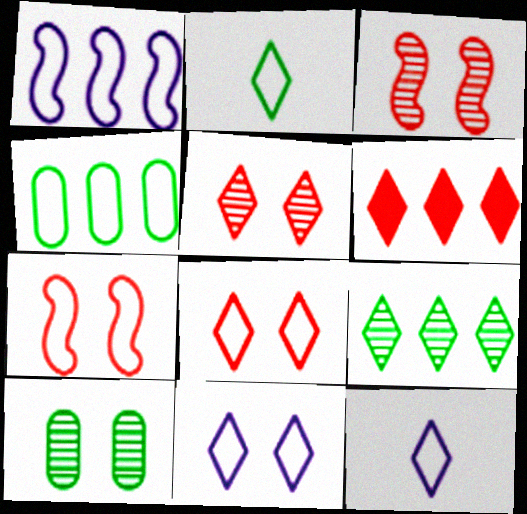[[4, 7, 12]]